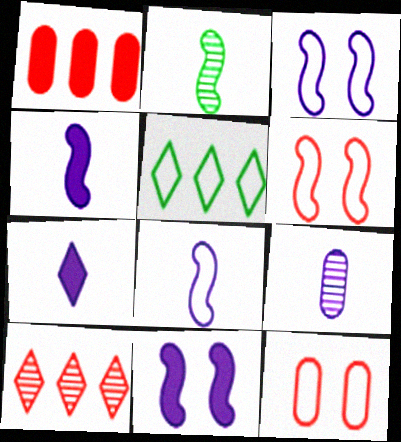[[5, 8, 12], 
[7, 8, 9]]